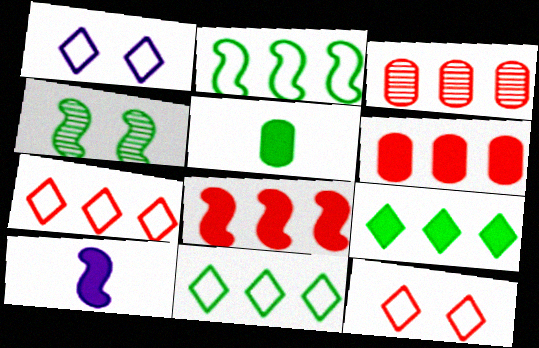[[3, 7, 8], 
[4, 5, 11]]